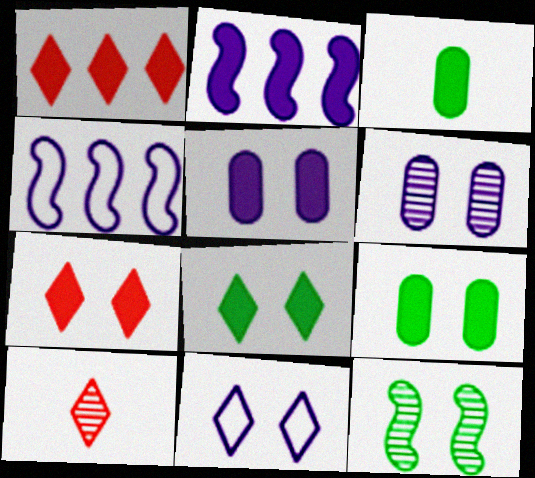[[2, 3, 7], 
[4, 9, 10]]